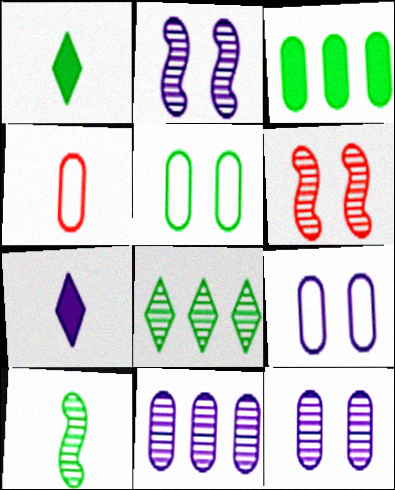[[3, 4, 12], 
[4, 7, 10]]